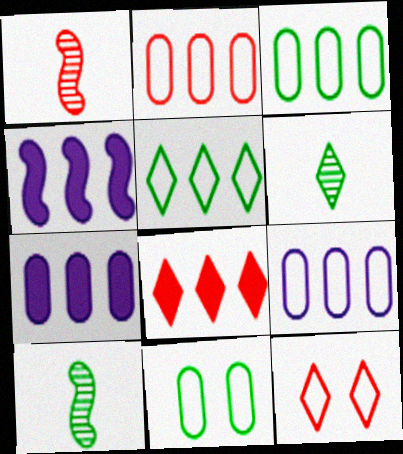[[2, 3, 9], 
[7, 10, 12]]